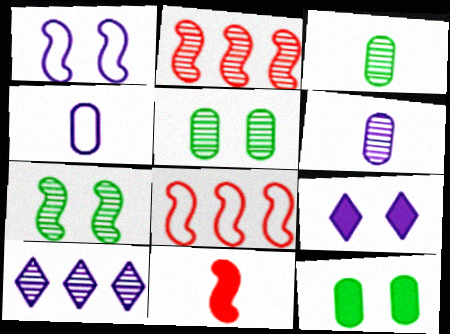[[3, 8, 9]]